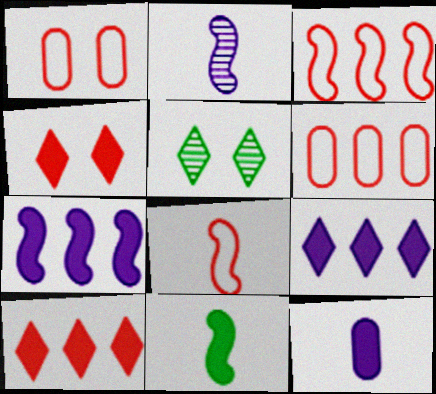[[2, 8, 11], 
[3, 5, 12]]